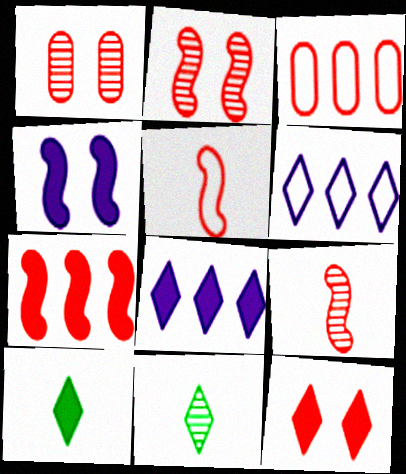[[2, 5, 7], 
[3, 4, 11], 
[3, 9, 12], 
[6, 11, 12], 
[8, 10, 12]]